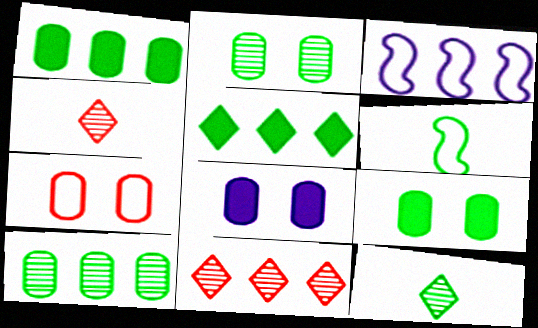[[1, 3, 11], 
[2, 5, 6], 
[2, 7, 8], 
[3, 4, 9], 
[6, 8, 11]]